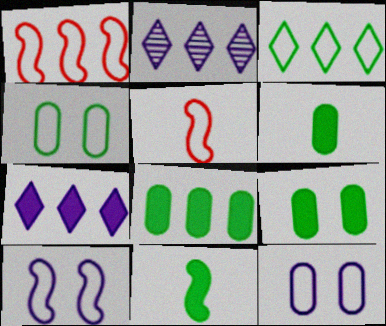[[1, 2, 8], 
[2, 5, 9], 
[3, 5, 12], 
[6, 8, 9]]